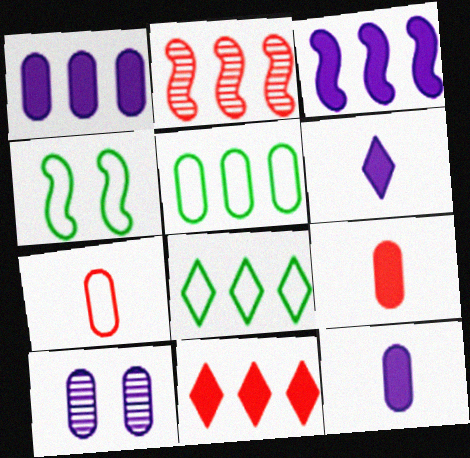[[1, 2, 8], 
[5, 9, 10]]